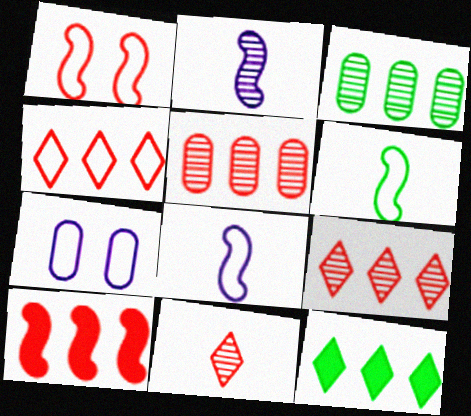[[4, 5, 10], 
[4, 6, 7]]